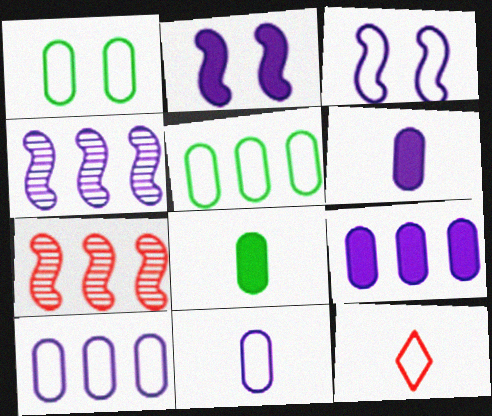[[3, 5, 12]]